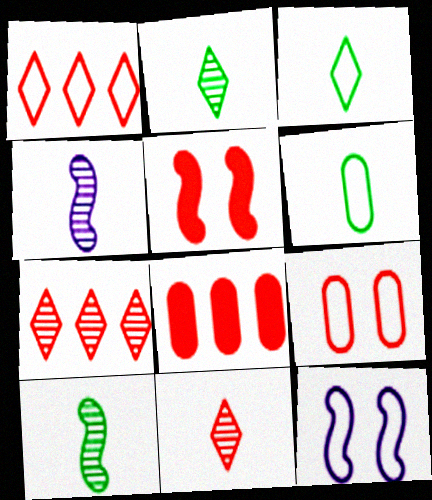[[1, 6, 12], 
[2, 8, 12]]